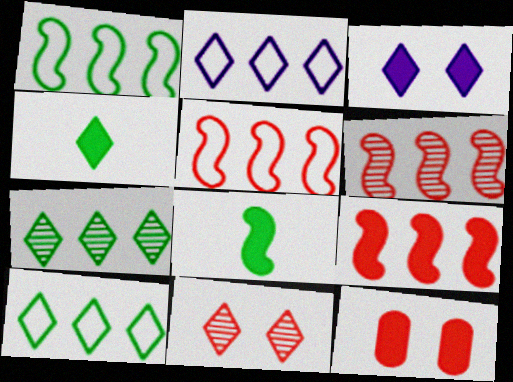[[2, 4, 11], 
[5, 6, 9]]